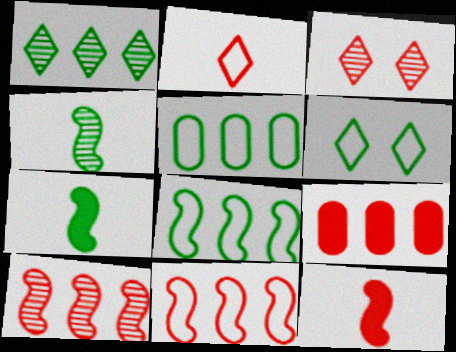[]